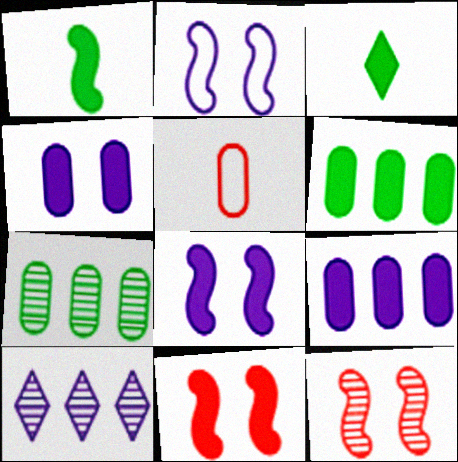[[3, 9, 11], 
[4, 5, 7]]